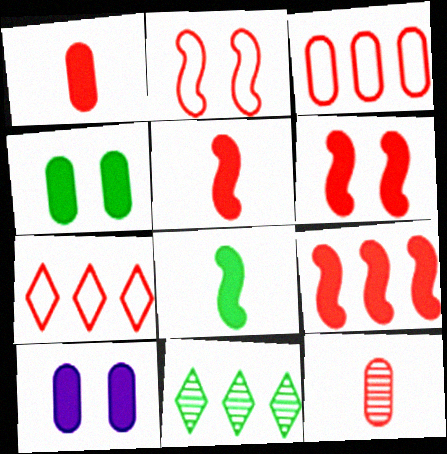[[5, 6, 9], 
[6, 7, 12]]